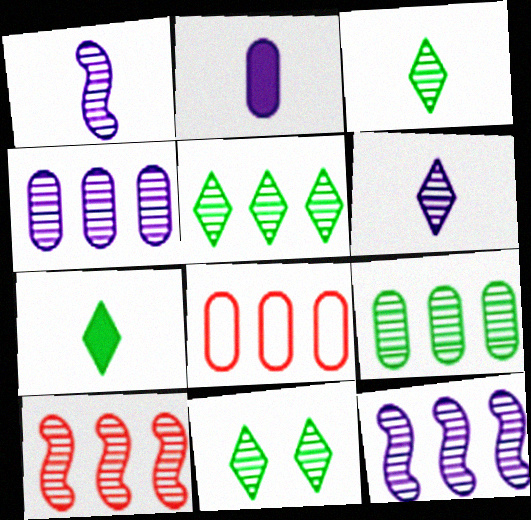[[3, 5, 11], 
[4, 5, 10]]